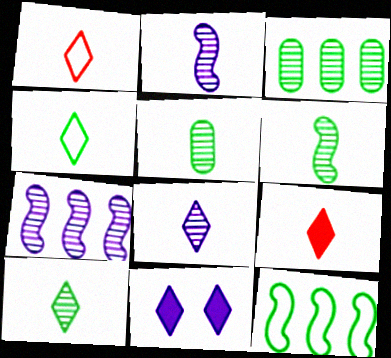[[4, 8, 9], 
[5, 6, 10]]